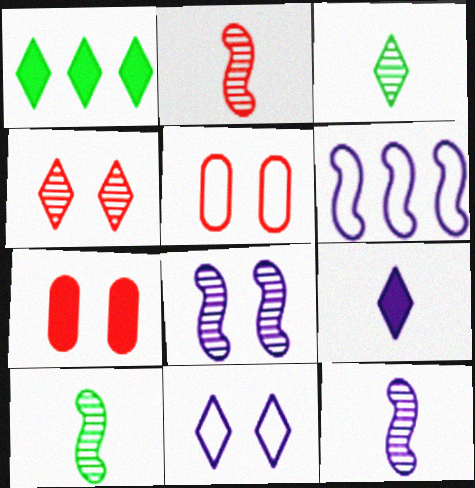[[1, 5, 12], 
[2, 10, 12], 
[3, 6, 7]]